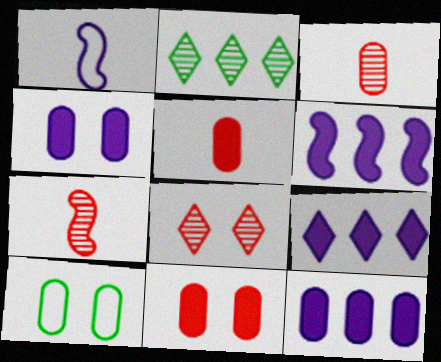[[1, 2, 11], 
[3, 10, 12], 
[6, 9, 12], 
[7, 9, 10]]